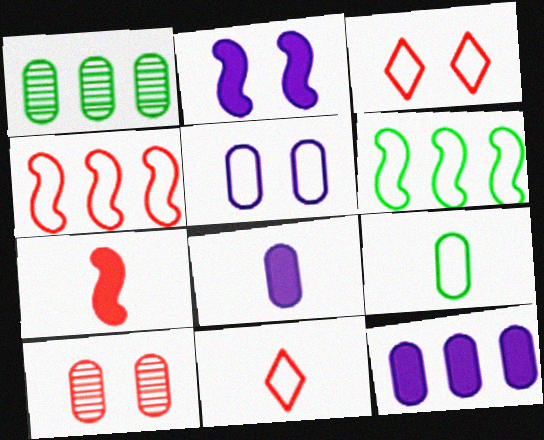[[1, 2, 11], 
[5, 6, 11], 
[9, 10, 12]]